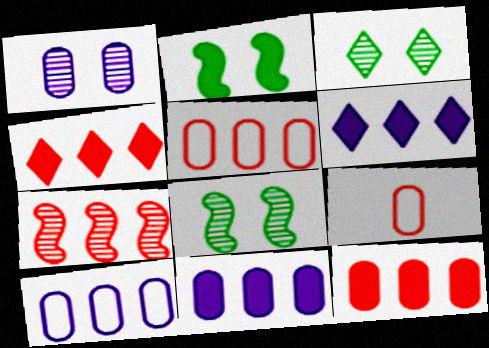[[4, 5, 7], 
[6, 8, 9]]